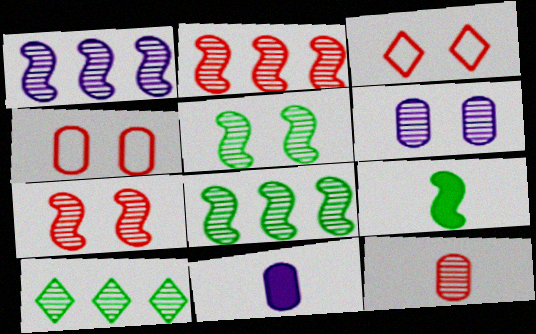[[1, 2, 8], 
[3, 8, 11]]